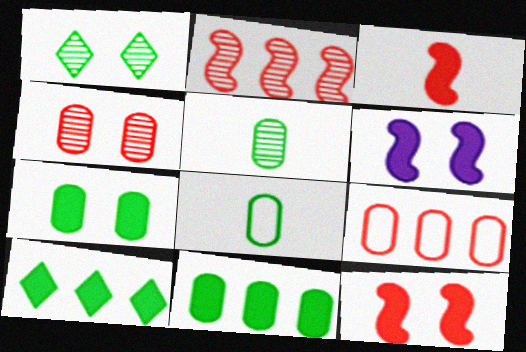[]